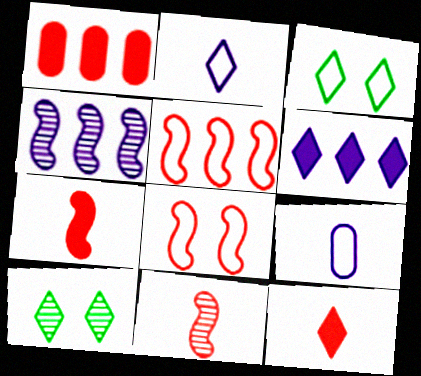[[3, 5, 9]]